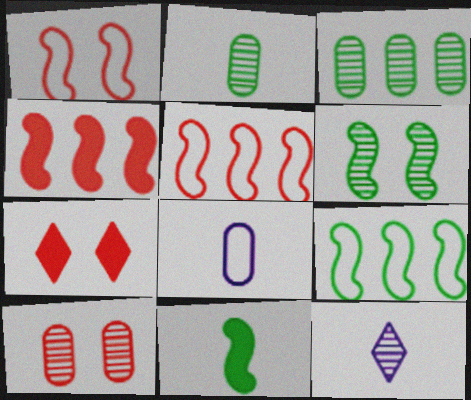[[1, 7, 10], 
[6, 9, 11]]